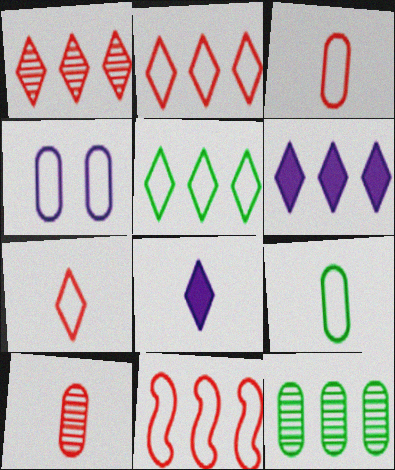[[1, 5, 6], 
[6, 11, 12]]